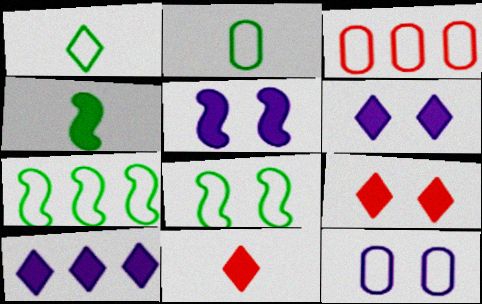[[2, 3, 12]]